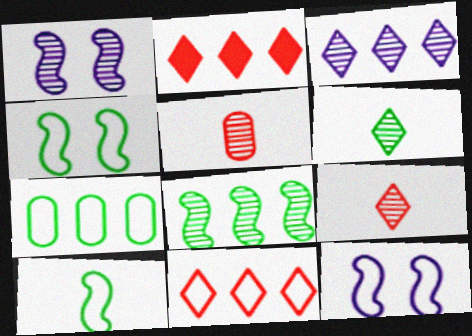[]